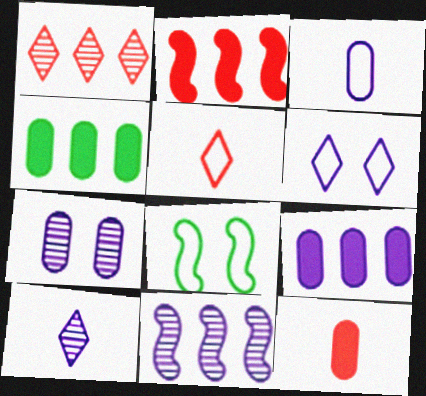[[3, 7, 9], 
[7, 10, 11]]